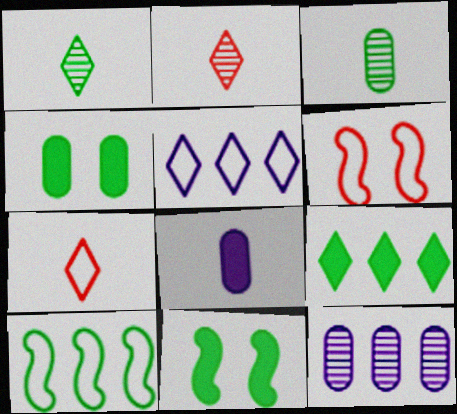[[1, 4, 10], 
[7, 11, 12]]